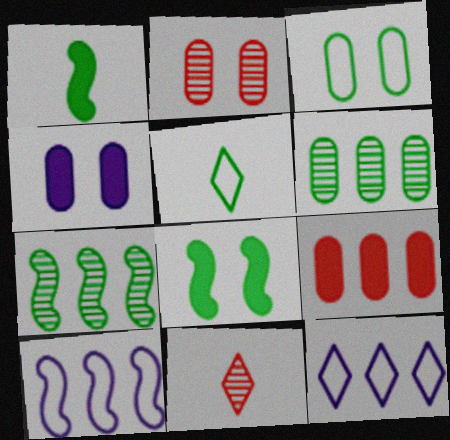[[1, 2, 12], 
[2, 3, 4], 
[5, 6, 8], 
[7, 9, 12]]